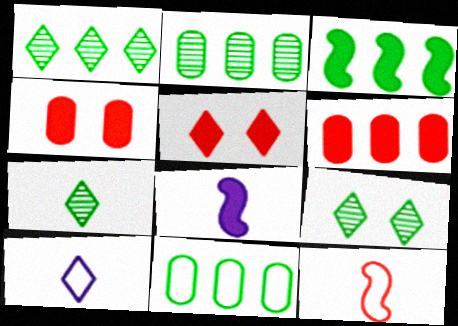[[1, 3, 11], 
[1, 5, 10], 
[1, 7, 9]]